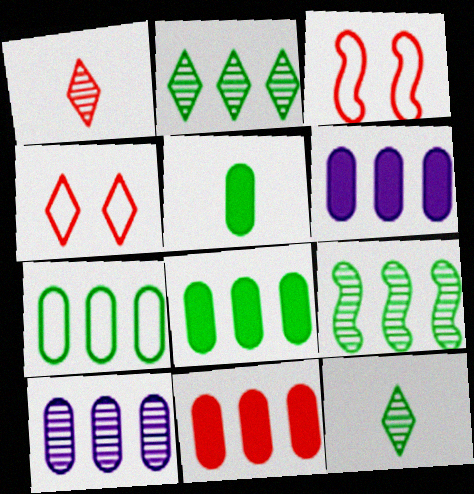[[1, 3, 11], 
[3, 6, 12], 
[6, 8, 11], 
[7, 10, 11]]